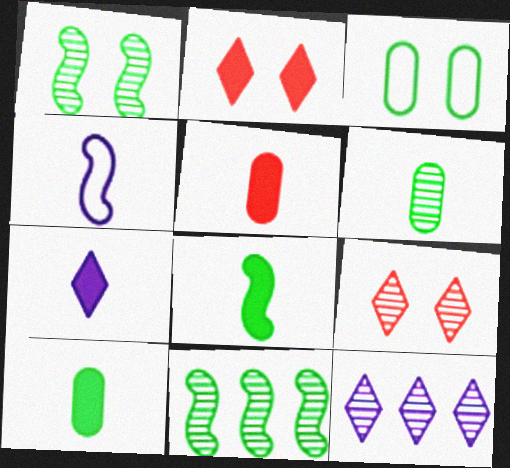[[5, 7, 8]]